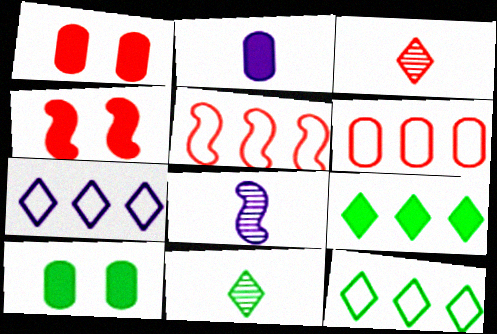[[1, 3, 5], 
[1, 8, 12], 
[2, 4, 9], 
[3, 4, 6]]